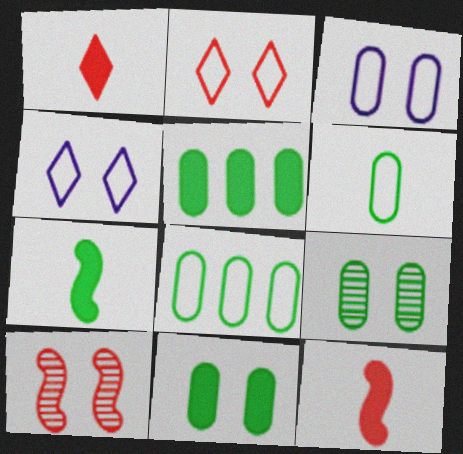[[4, 10, 11], 
[5, 6, 9]]